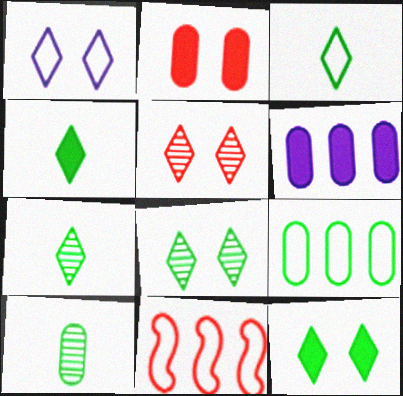[[1, 5, 12], 
[3, 4, 7]]